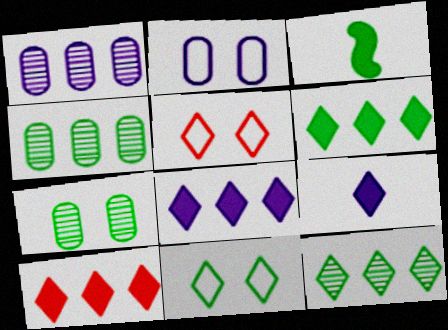[[1, 3, 5], 
[3, 4, 11], 
[5, 9, 12], 
[6, 8, 10]]